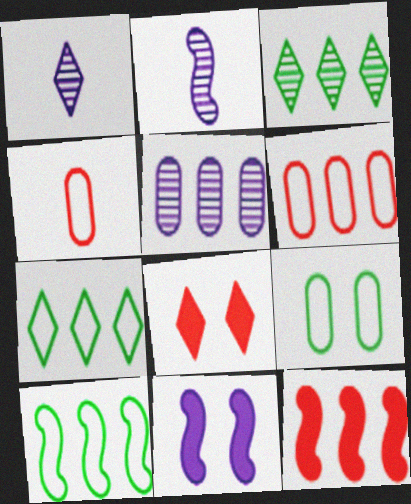[[1, 7, 8], 
[1, 9, 12], 
[3, 4, 11], 
[5, 7, 12]]